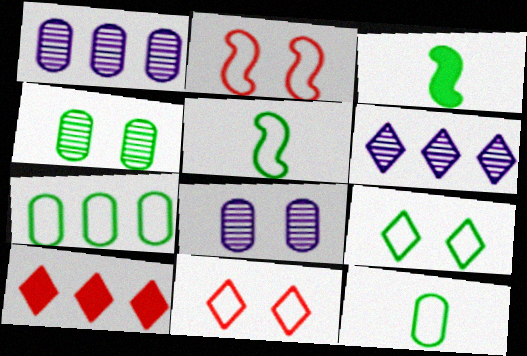[[1, 3, 11], 
[5, 7, 9], 
[5, 8, 10]]